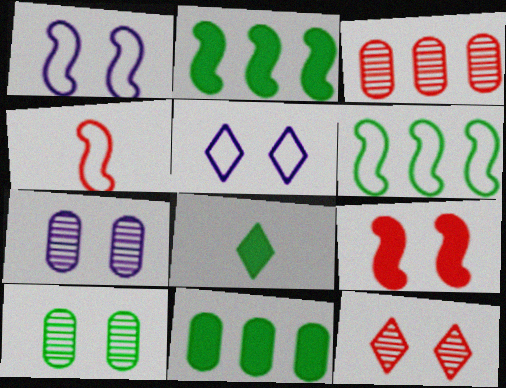[[1, 3, 8], 
[1, 4, 6], 
[5, 9, 10], 
[6, 8, 10]]